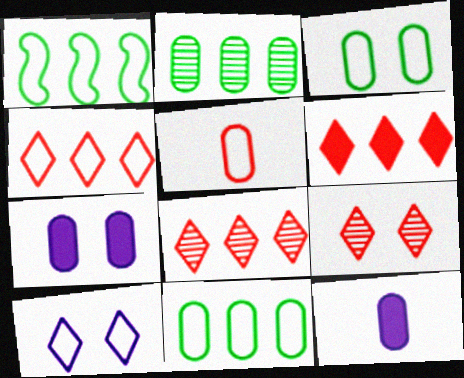[[1, 5, 10], 
[1, 9, 12], 
[2, 5, 7], 
[4, 6, 8]]